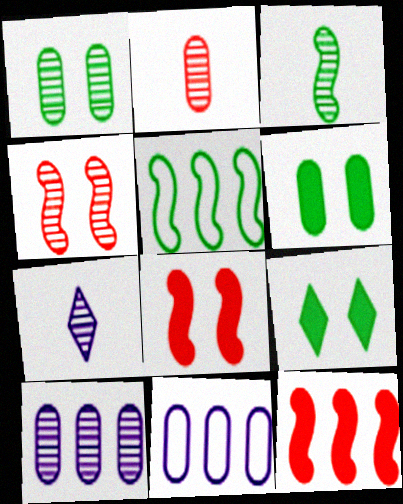[[1, 2, 10], 
[2, 3, 7], 
[2, 6, 11]]